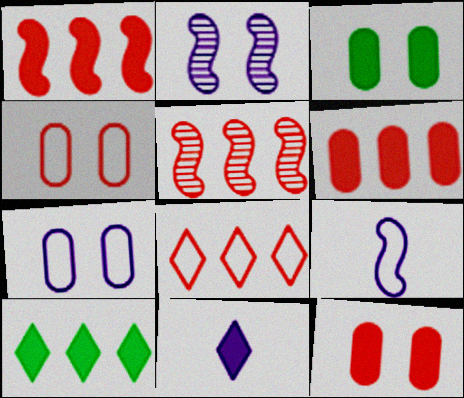[[1, 3, 11], 
[5, 6, 8]]